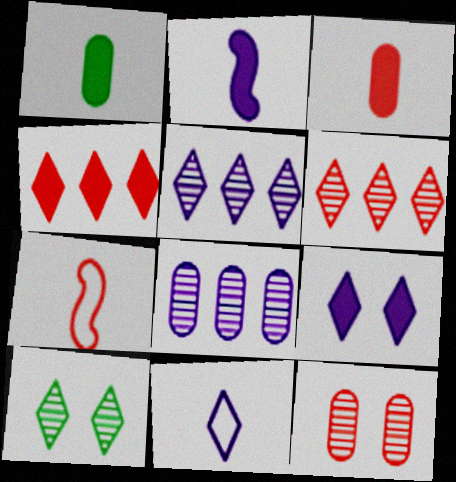[[4, 7, 12], 
[4, 10, 11], 
[5, 9, 11]]